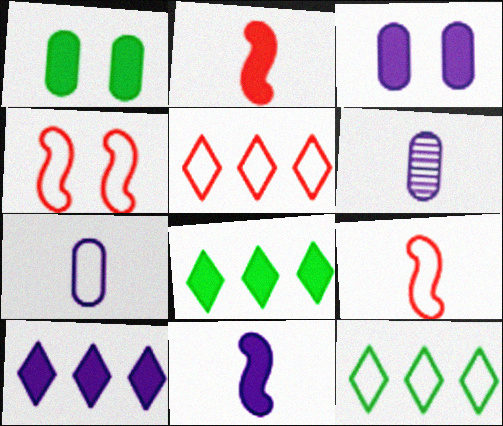[[1, 2, 10], 
[2, 3, 8], 
[3, 10, 11], 
[4, 6, 8], 
[4, 7, 12]]